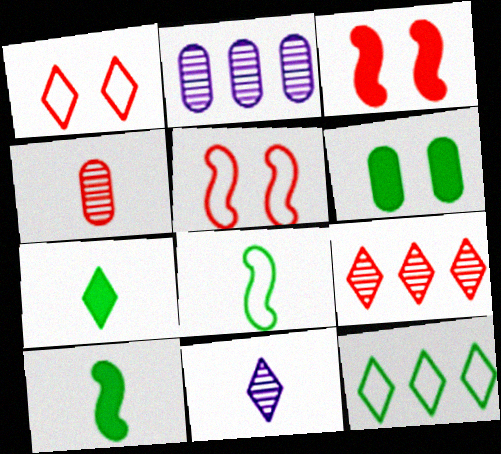[[1, 2, 10], 
[2, 5, 7]]